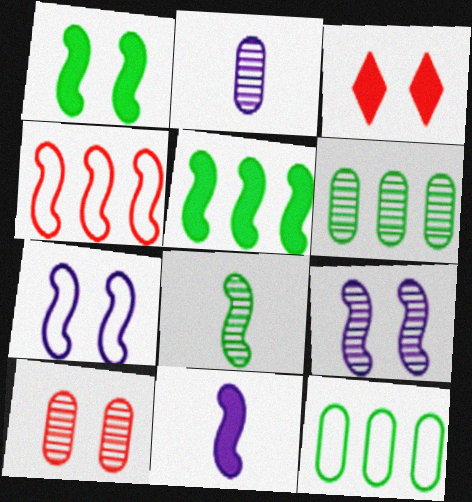[[2, 6, 10]]